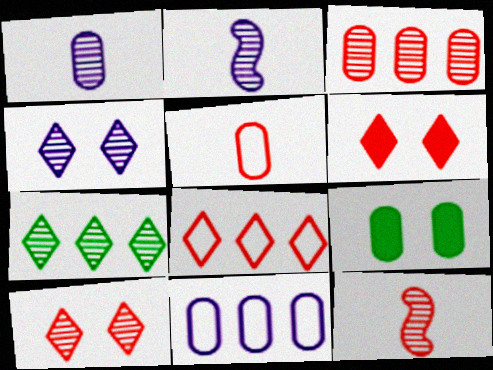[[2, 8, 9], 
[3, 10, 12]]